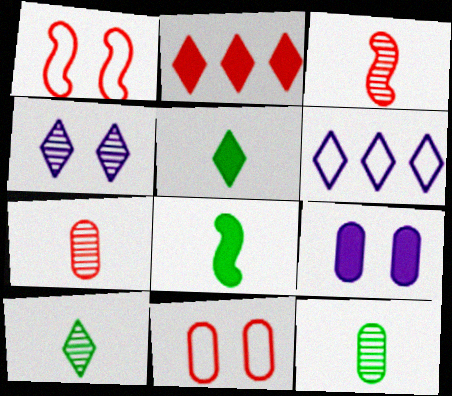[[1, 2, 7], 
[2, 3, 11], 
[2, 8, 9]]